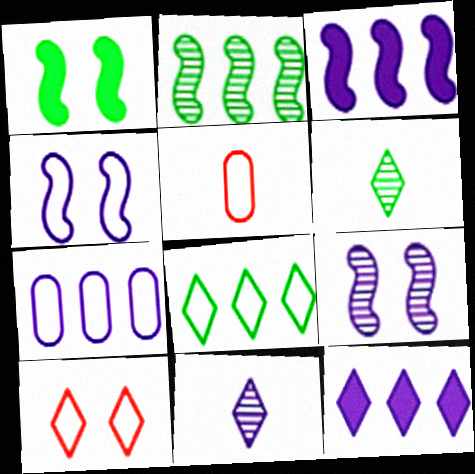[[4, 5, 8], 
[6, 10, 12]]